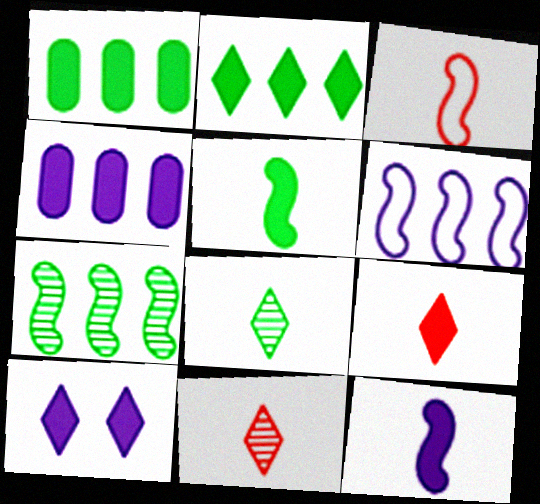[[2, 9, 10], 
[4, 10, 12]]